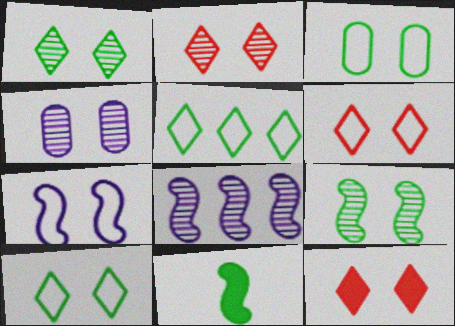[[2, 4, 9], 
[2, 6, 12], 
[3, 6, 7]]